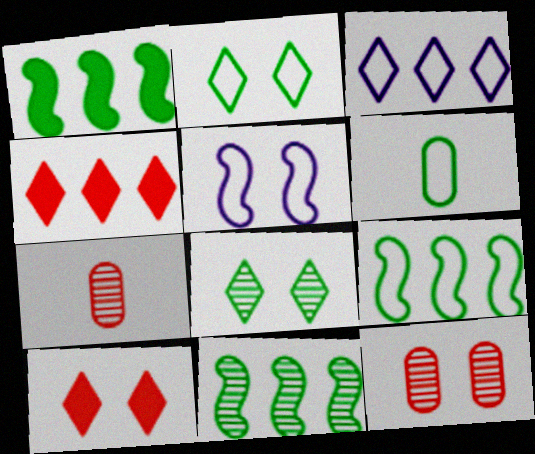[[1, 6, 8], 
[1, 9, 11], 
[2, 6, 9]]